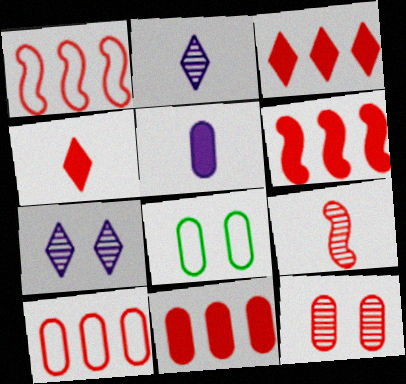[[1, 4, 12], 
[2, 6, 8], 
[3, 6, 11]]